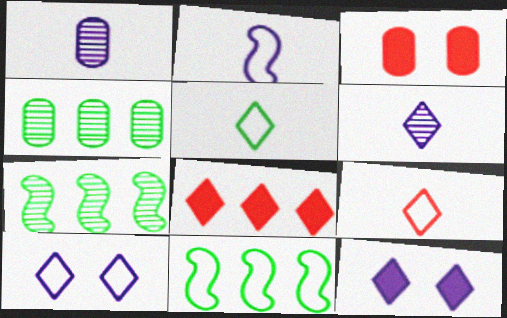[[3, 6, 11]]